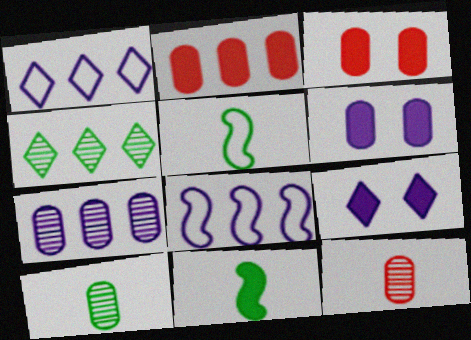[[2, 4, 8], 
[2, 9, 11]]